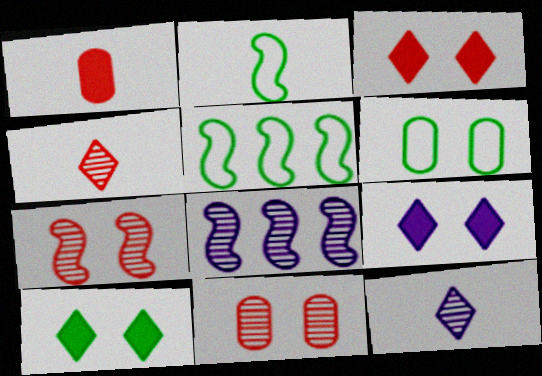[[1, 2, 12], 
[3, 9, 10], 
[6, 7, 9]]